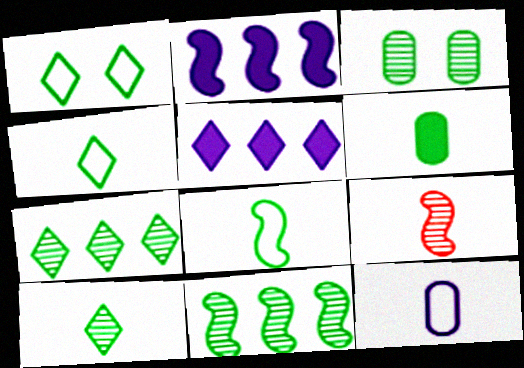[[1, 6, 11], 
[3, 10, 11], 
[6, 8, 10]]